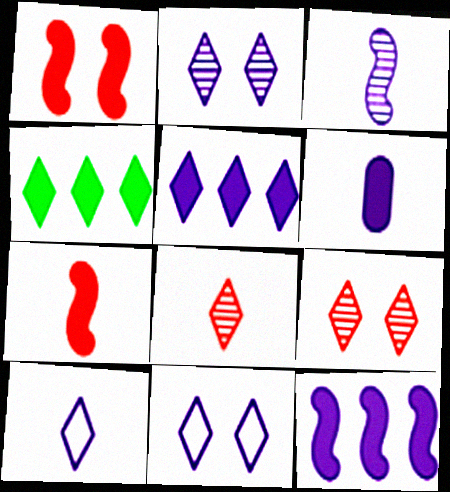[[1, 4, 6], 
[2, 5, 10], 
[3, 6, 10], 
[4, 8, 11], 
[4, 9, 10]]